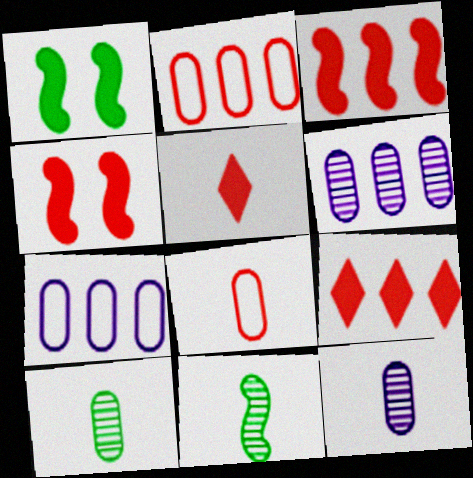[]